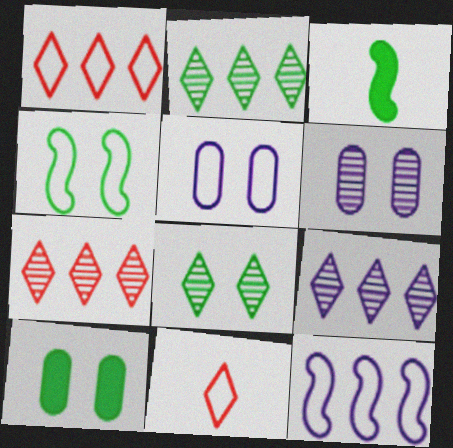[[1, 3, 6], 
[2, 7, 9], 
[3, 5, 7], 
[4, 8, 10]]